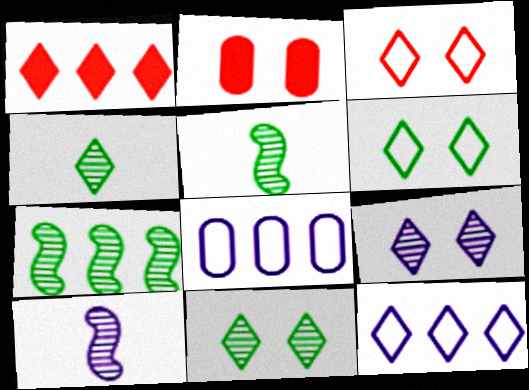[[1, 7, 8], 
[2, 5, 12]]